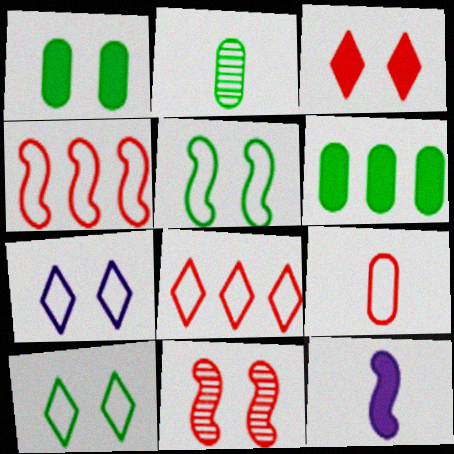[[1, 7, 11], 
[3, 6, 12]]